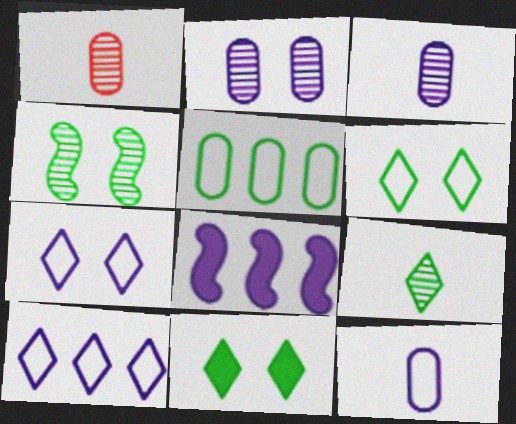[[1, 6, 8], 
[3, 7, 8]]